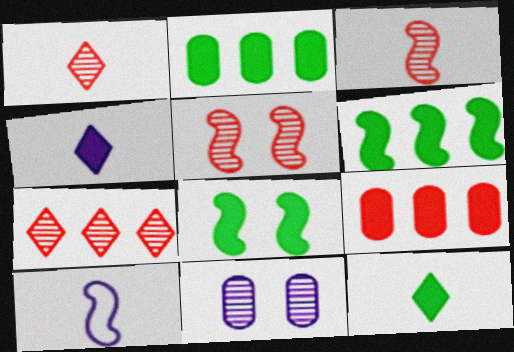[[2, 8, 12], 
[4, 8, 9], 
[5, 6, 10]]